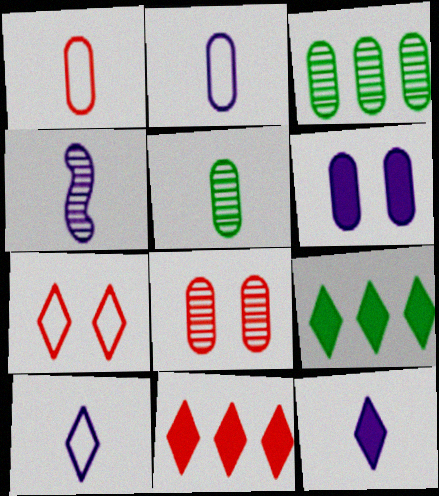[[1, 3, 6], 
[2, 4, 12]]